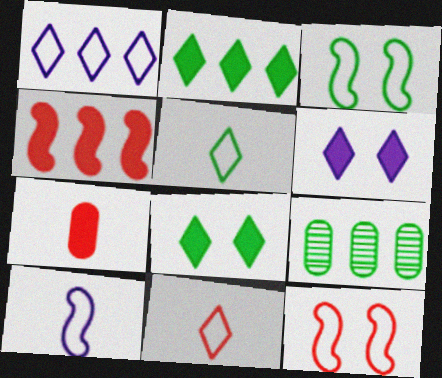[[1, 4, 9]]